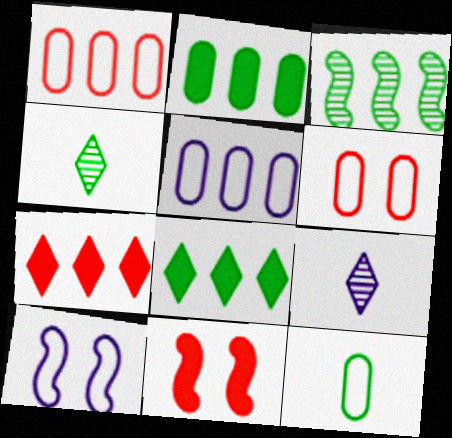[[3, 5, 7], 
[4, 5, 11], 
[5, 6, 12]]